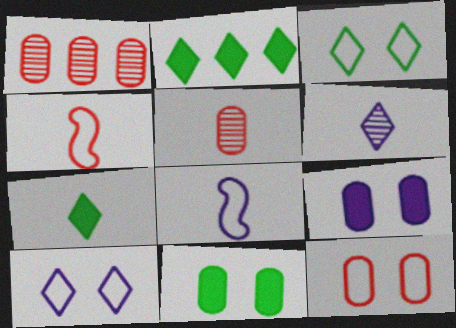[[5, 7, 8]]